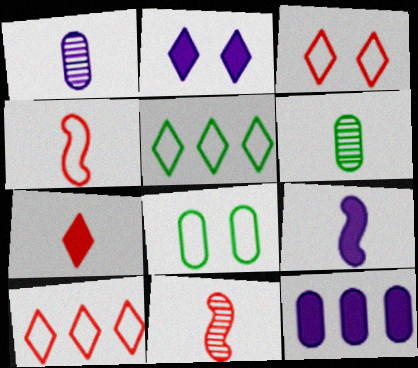[[2, 9, 12]]